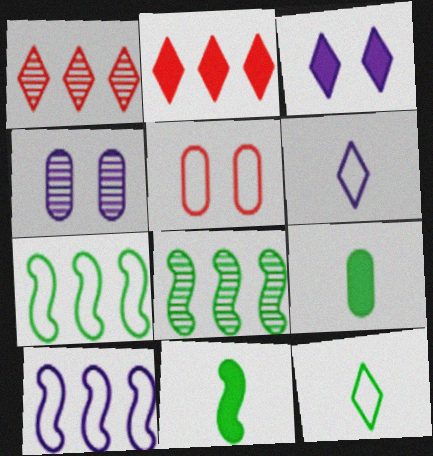[[1, 3, 12], 
[5, 6, 7], 
[5, 10, 12]]